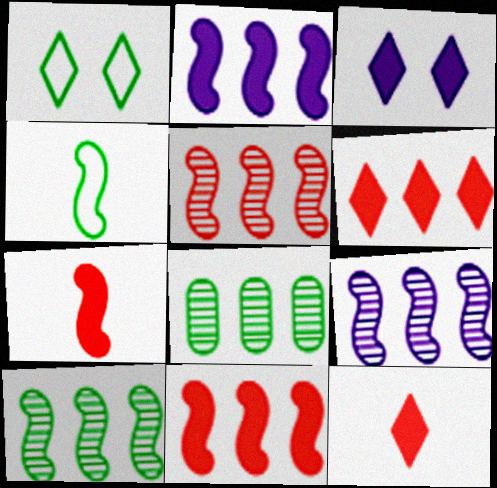[[5, 9, 10]]